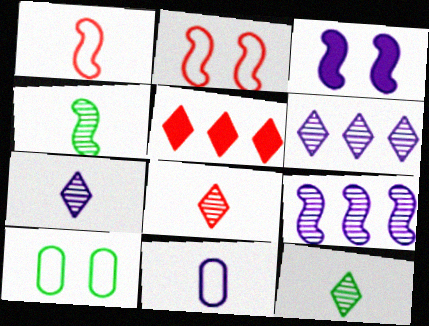[[3, 6, 11], 
[7, 8, 12]]